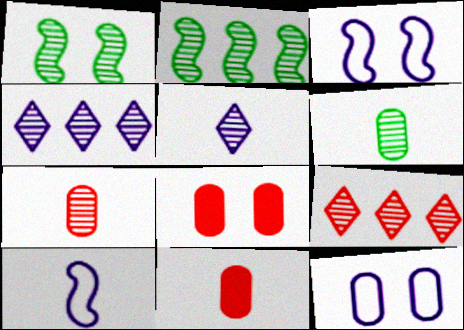[[1, 4, 7]]